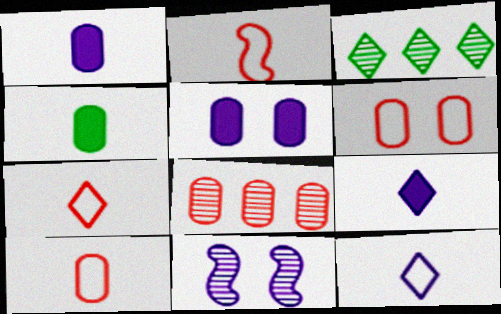[[2, 3, 5], 
[2, 7, 10]]